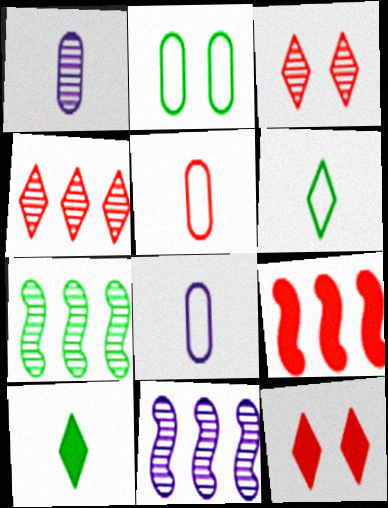[[1, 3, 7], 
[2, 7, 10], 
[3, 5, 9], 
[7, 8, 12]]